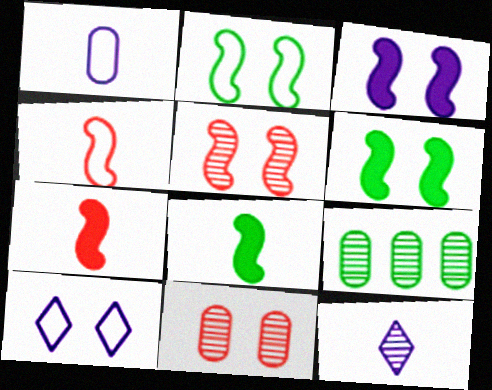[[2, 3, 5], 
[5, 9, 12], 
[6, 10, 11], 
[7, 9, 10]]